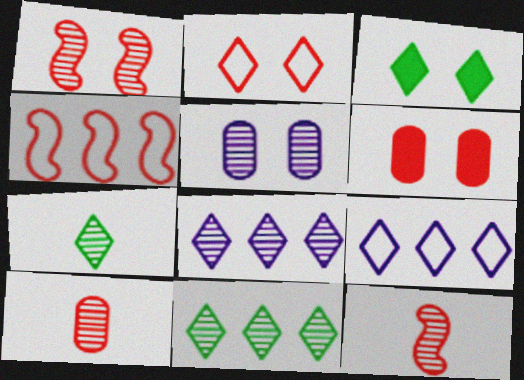[[1, 2, 6], 
[5, 11, 12]]